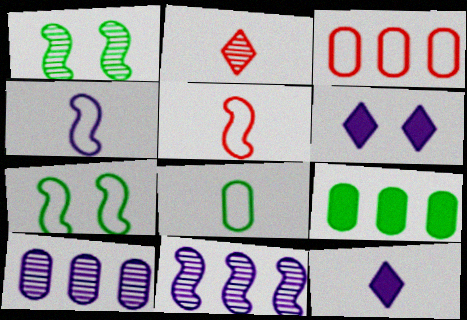[[1, 2, 10], 
[1, 3, 12], 
[3, 9, 10], 
[4, 6, 10]]